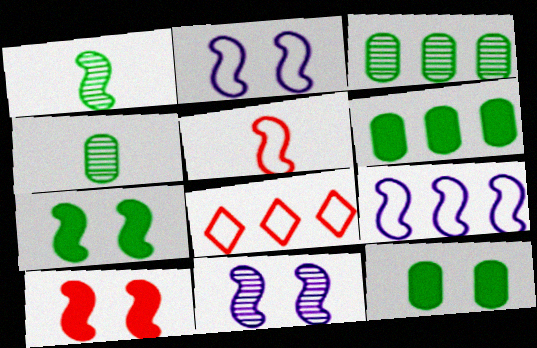[[1, 9, 10]]